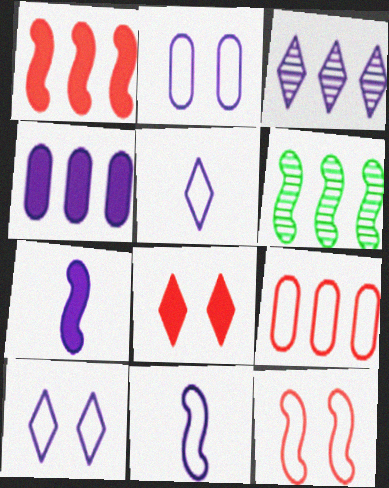[[2, 3, 7], 
[6, 7, 12]]